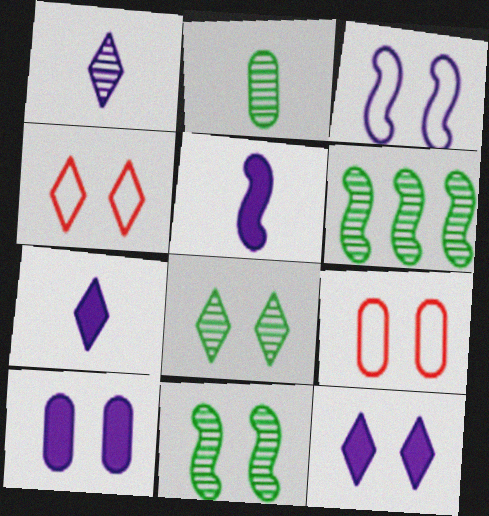[[2, 6, 8], 
[4, 8, 12], 
[4, 10, 11], 
[6, 7, 9], 
[9, 11, 12]]